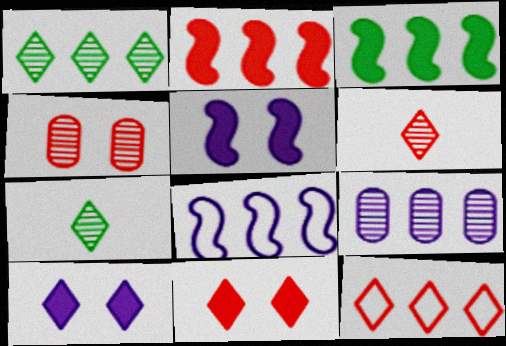[[3, 9, 12], 
[6, 11, 12], 
[7, 10, 12]]